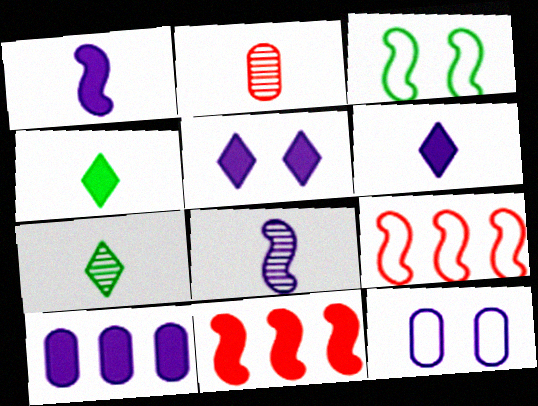[[1, 5, 10], 
[2, 7, 8], 
[3, 8, 11], 
[7, 11, 12]]